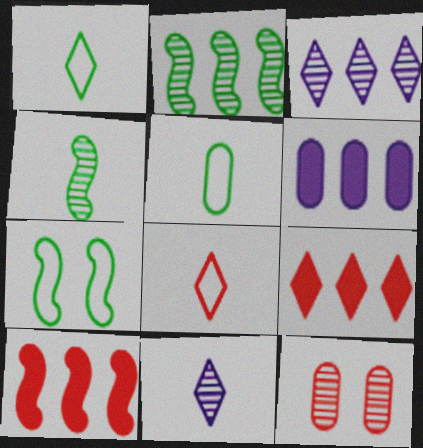[[2, 11, 12], 
[3, 4, 12], 
[5, 6, 12], 
[8, 10, 12]]